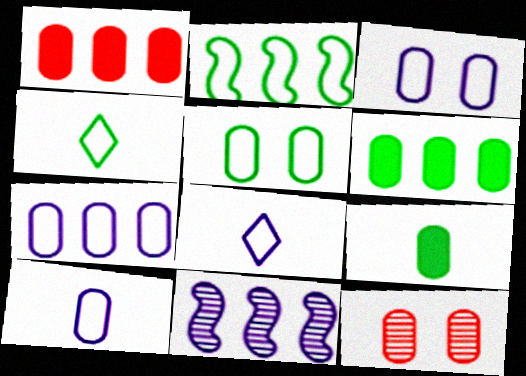[[2, 4, 5], 
[3, 7, 10], 
[6, 10, 12], 
[7, 9, 12]]